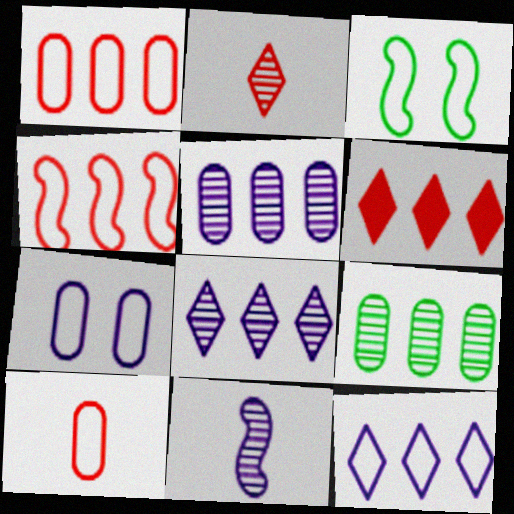[[3, 10, 12]]